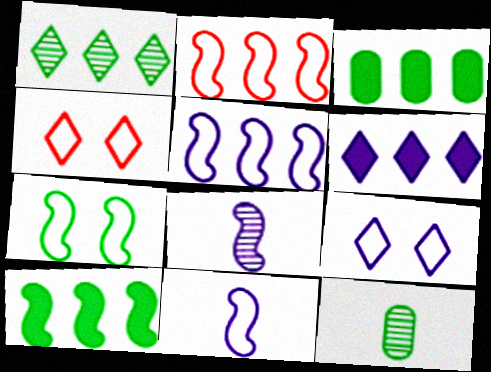[[2, 7, 11], 
[3, 4, 8]]